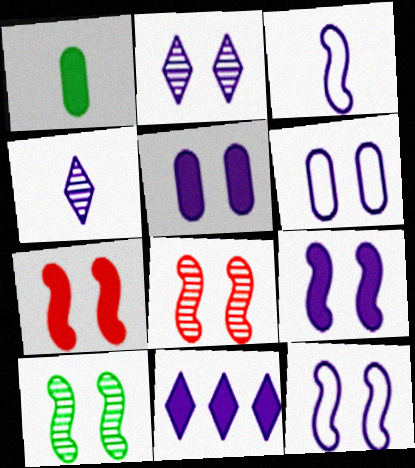[[1, 7, 11], 
[2, 5, 12], 
[2, 6, 9], 
[7, 10, 12]]